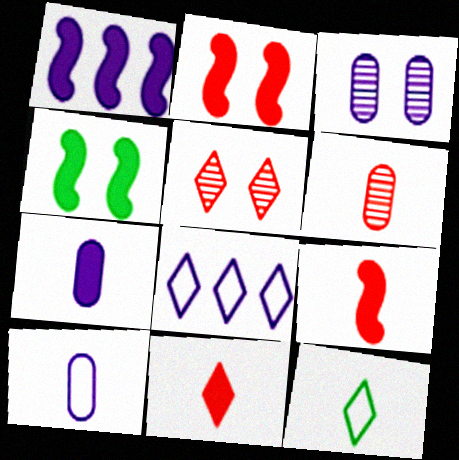[[1, 4, 9], 
[4, 6, 8]]